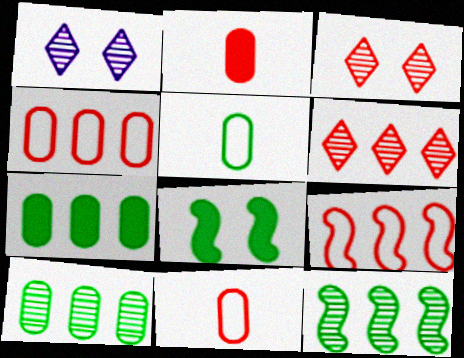[[2, 3, 9]]